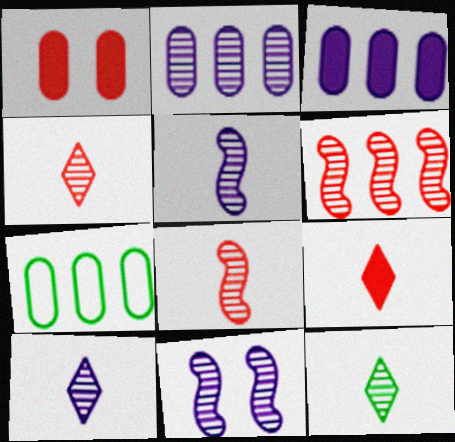[[2, 10, 11], 
[4, 10, 12], 
[7, 9, 11]]